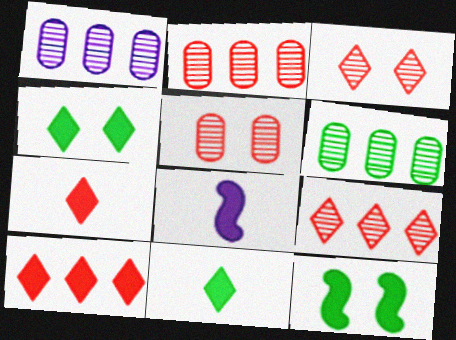[[1, 2, 6]]